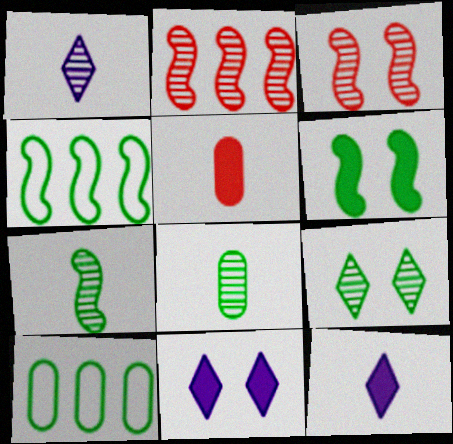[[3, 10, 12], 
[4, 6, 7]]